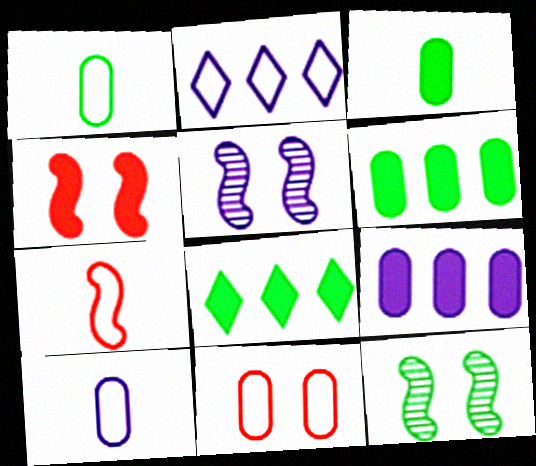[[1, 8, 12]]